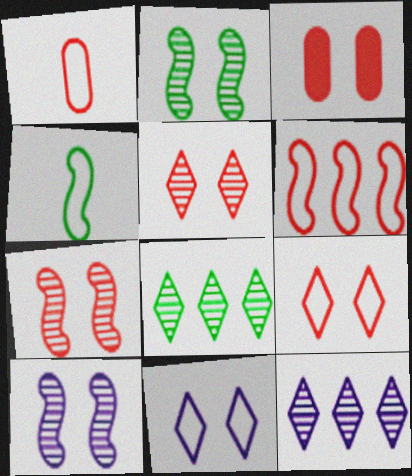[[1, 6, 9], 
[2, 3, 11], 
[2, 7, 10], 
[3, 4, 12], 
[3, 7, 9]]